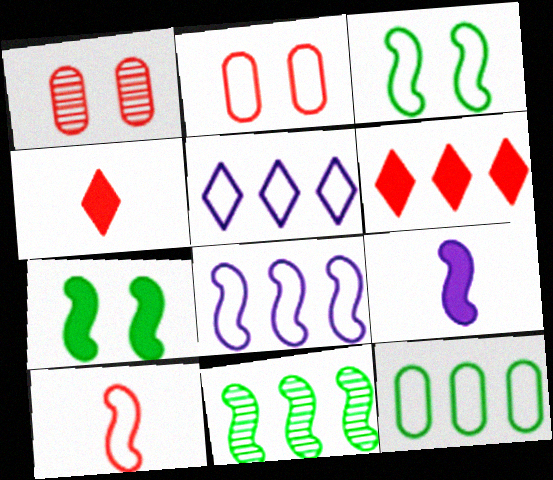[[1, 6, 10], 
[3, 8, 10]]